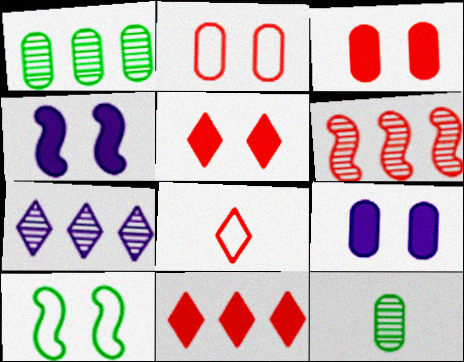[[1, 4, 8], 
[1, 6, 7], 
[3, 6, 8]]